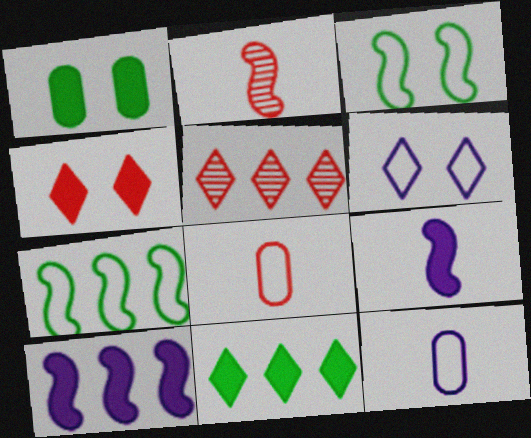[[2, 3, 10], 
[6, 7, 8]]